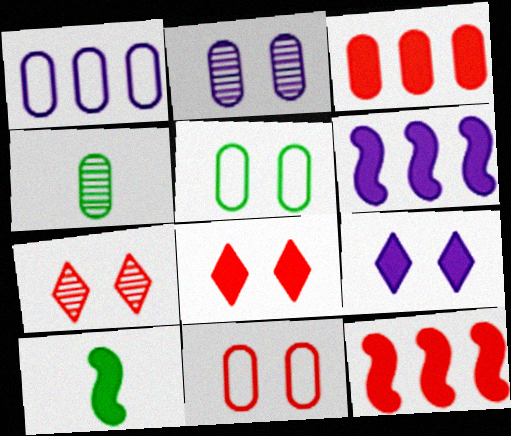[[1, 7, 10], 
[3, 9, 10]]